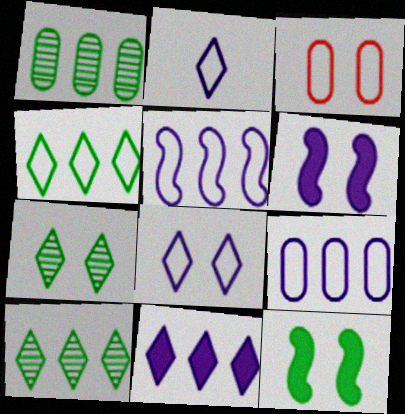[[3, 6, 7]]